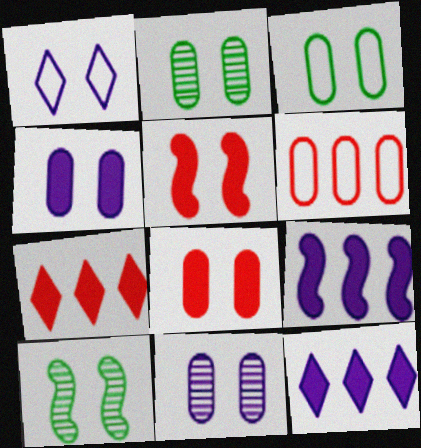[[1, 2, 5], 
[1, 8, 10], 
[3, 8, 11]]